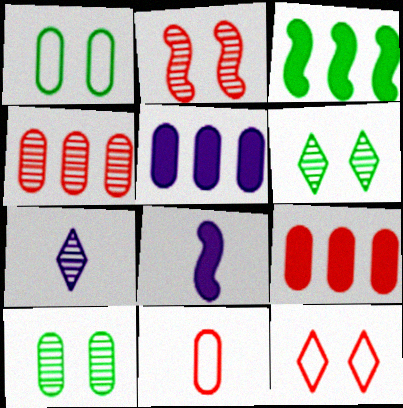[[5, 10, 11]]